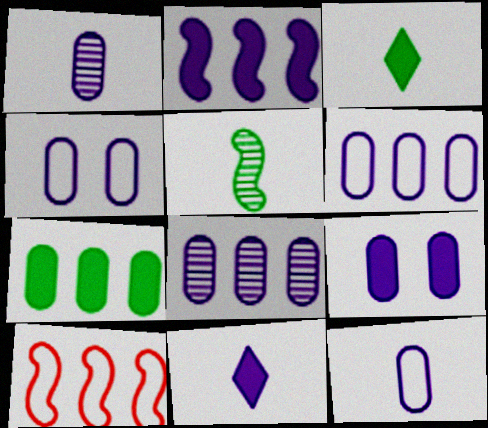[[1, 6, 9], 
[2, 9, 11], 
[4, 6, 12], 
[8, 9, 12]]